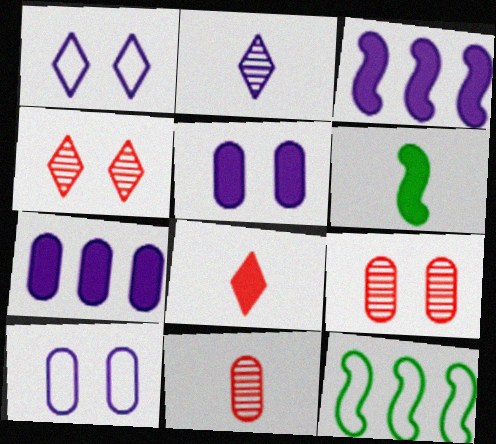[[2, 3, 10]]